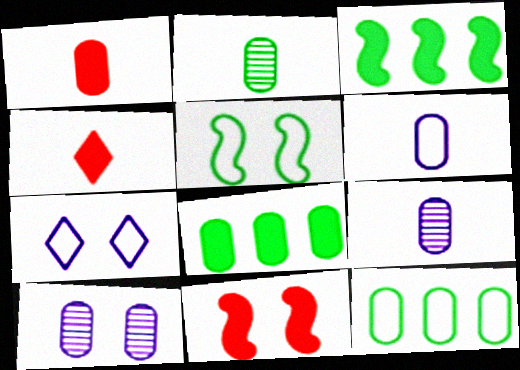[[1, 2, 6], 
[1, 10, 12]]